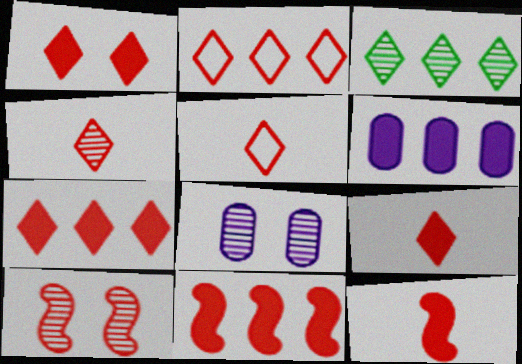[[1, 2, 4], 
[1, 7, 9], 
[4, 5, 9]]